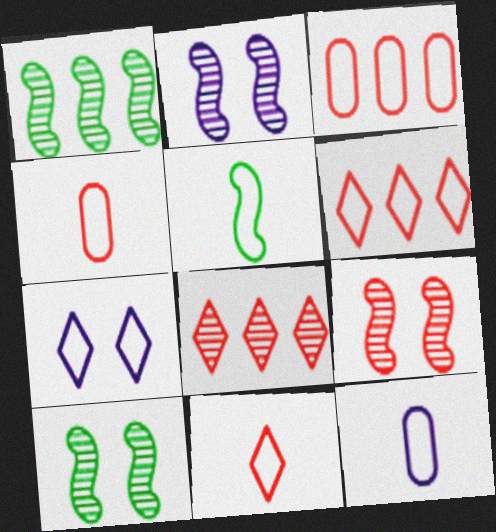[[2, 9, 10], 
[3, 5, 7], 
[5, 11, 12]]